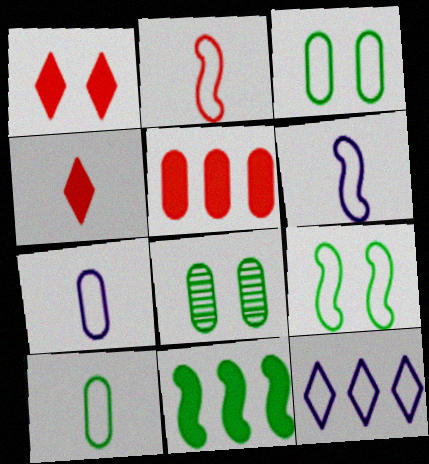[[2, 3, 12], 
[5, 7, 8]]